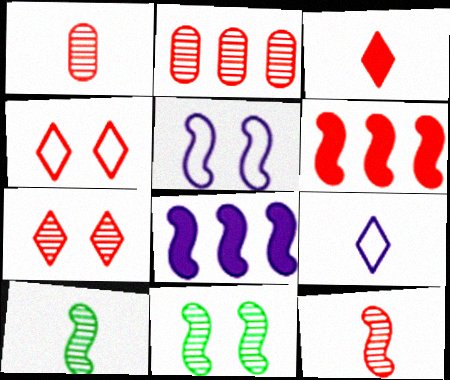[[1, 4, 6], 
[2, 7, 12], 
[5, 6, 10]]